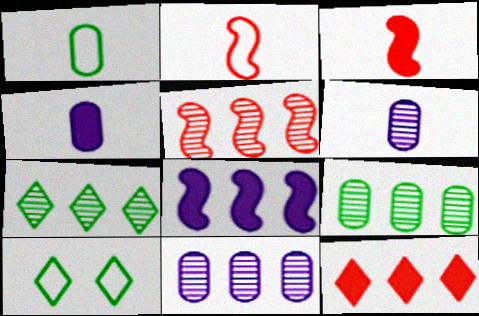[[3, 10, 11], 
[4, 5, 10], 
[5, 7, 11]]